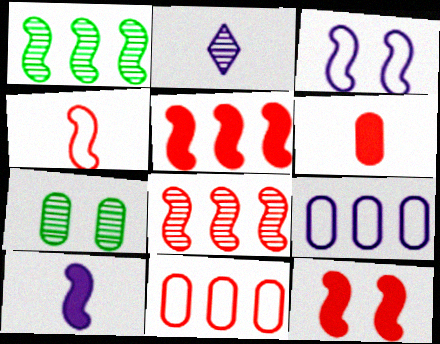[[2, 7, 8], 
[4, 8, 12], 
[6, 7, 9]]